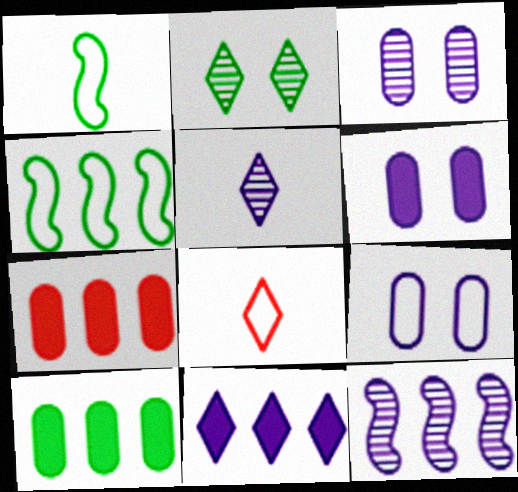[[1, 2, 10], 
[2, 8, 11], 
[3, 5, 12], 
[3, 6, 9], 
[4, 8, 9]]